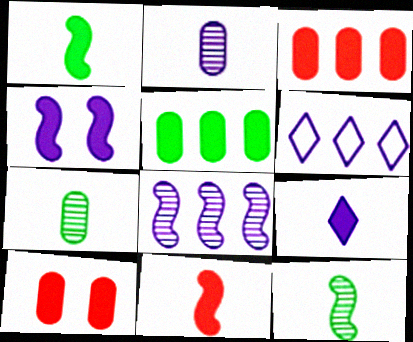[[2, 4, 6], 
[6, 10, 12]]